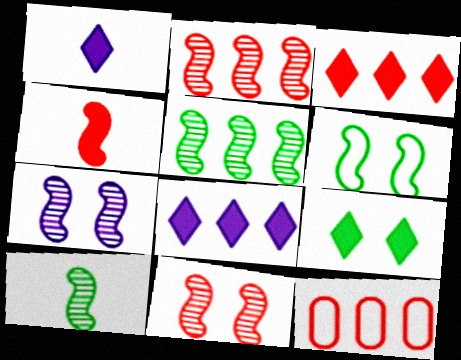[[1, 3, 9], 
[2, 3, 12], 
[2, 7, 10], 
[5, 8, 12]]